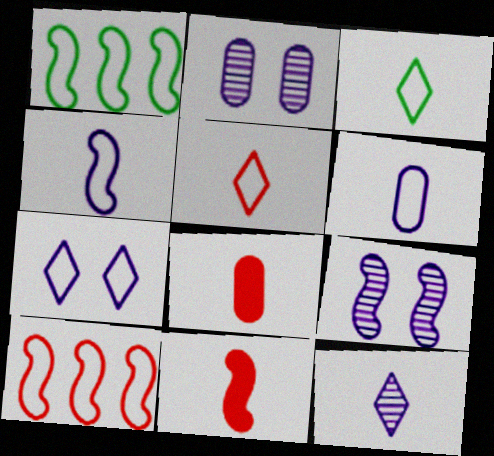[[1, 9, 11]]